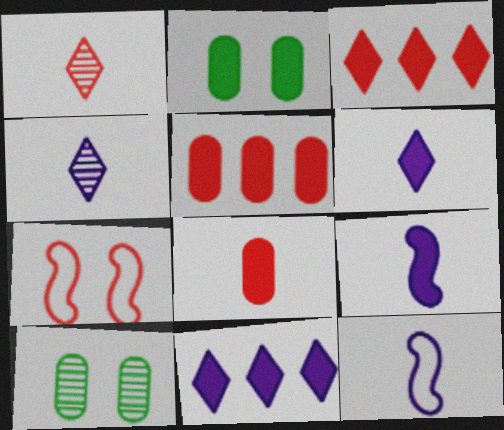[[1, 5, 7], 
[2, 3, 9], 
[3, 10, 12]]